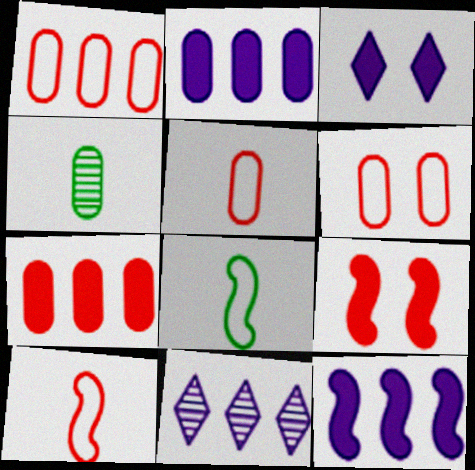[[1, 5, 6], 
[2, 4, 6]]